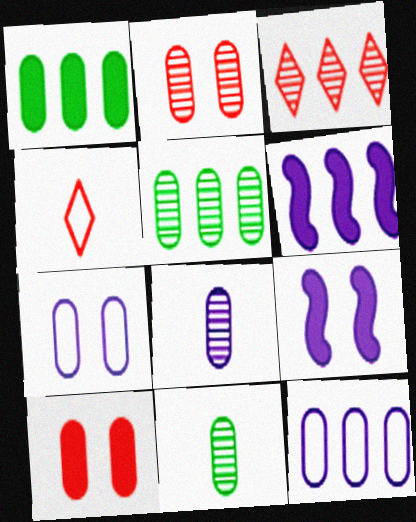[[2, 5, 8], 
[4, 5, 9], 
[10, 11, 12]]